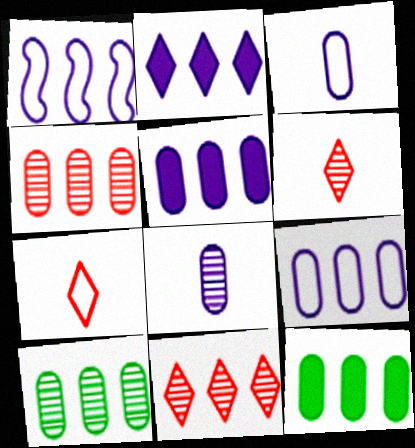[[1, 11, 12], 
[4, 9, 12]]